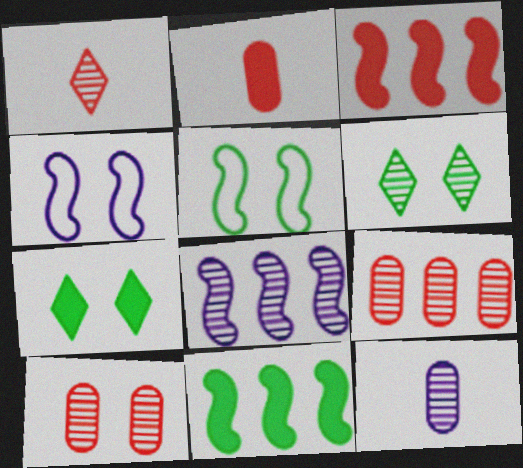[[4, 7, 10]]